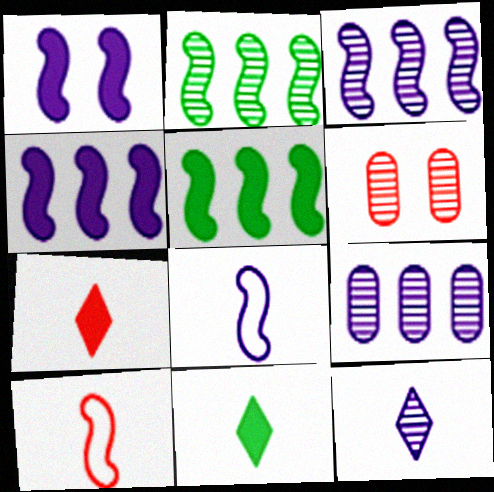[[1, 2, 10], 
[1, 3, 8], 
[2, 6, 12]]